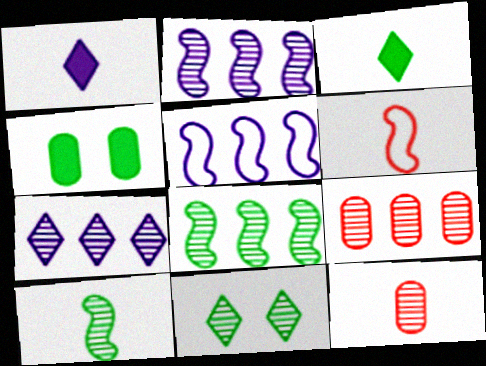[[2, 11, 12], 
[4, 6, 7], 
[7, 8, 9]]